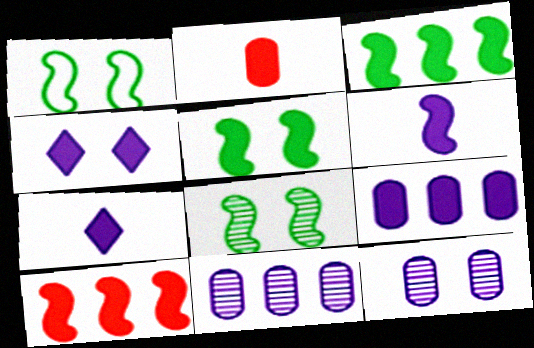[[1, 5, 8], 
[2, 3, 4], 
[4, 6, 9], 
[5, 6, 10]]